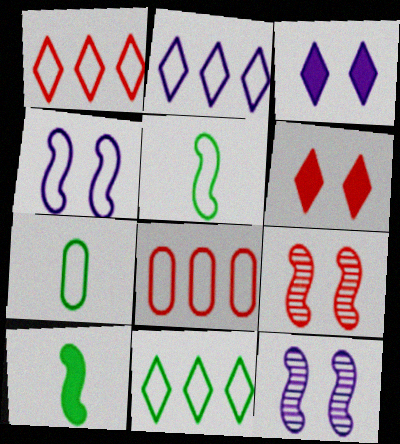[[1, 2, 11], 
[1, 4, 7]]